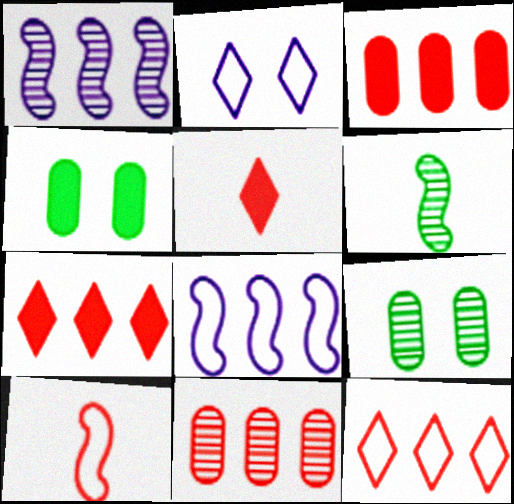[[2, 3, 6], 
[5, 8, 9]]